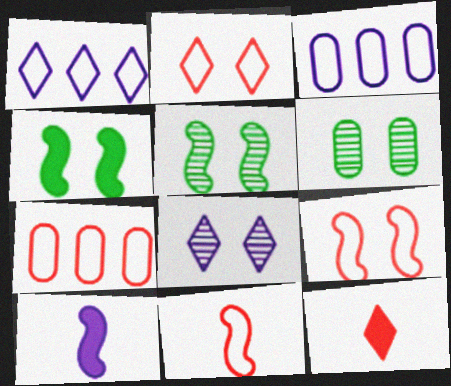[[2, 7, 11], 
[3, 5, 12], 
[3, 8, 10]]